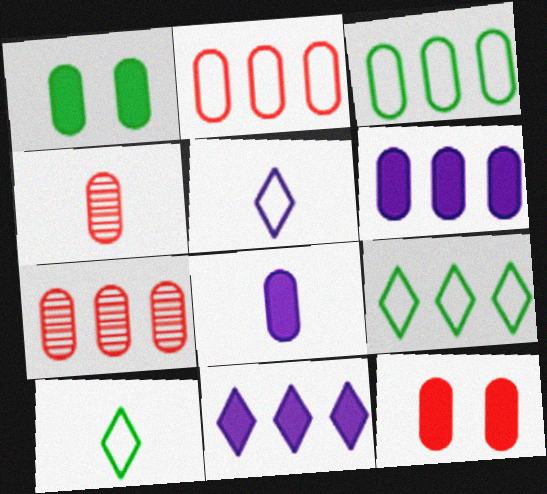[[2, 4, 12], 
[3, 6, 7]]